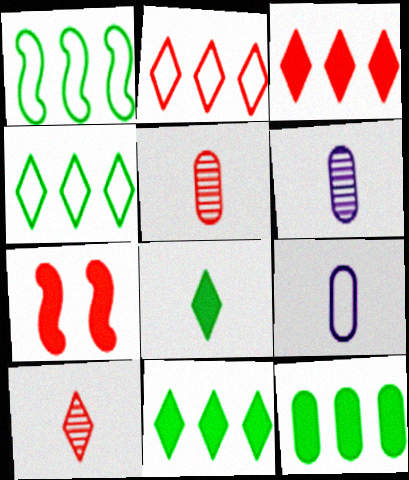[[2, 5, 7], 
[4, 6, 7]]